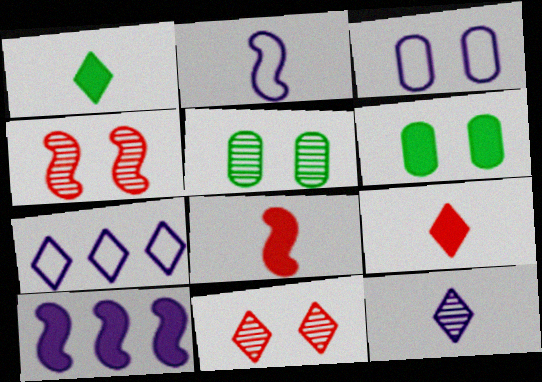[[1, 7, 11], 
[2, 3, 7], 
[3, 10, 12], 
[5, 7, 8], 
[6, 9, 10]]